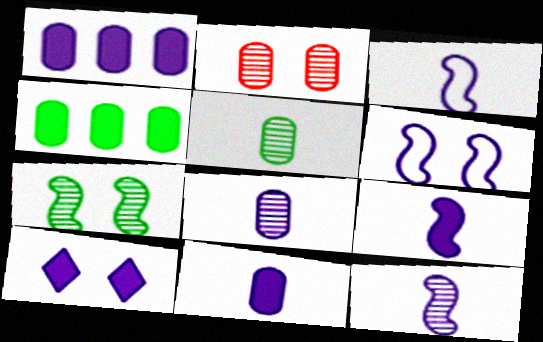[[1, 9, 10], 
[3, 9, 12]]